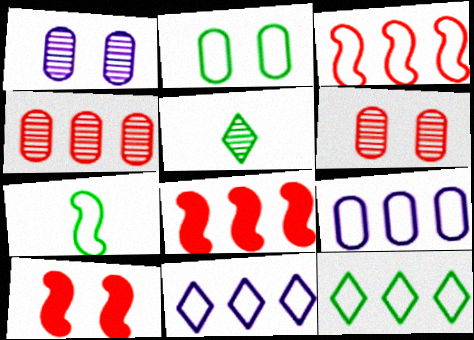[[2, 7, 12], 
[3, 9, 12], 
[5, 9, 10]]